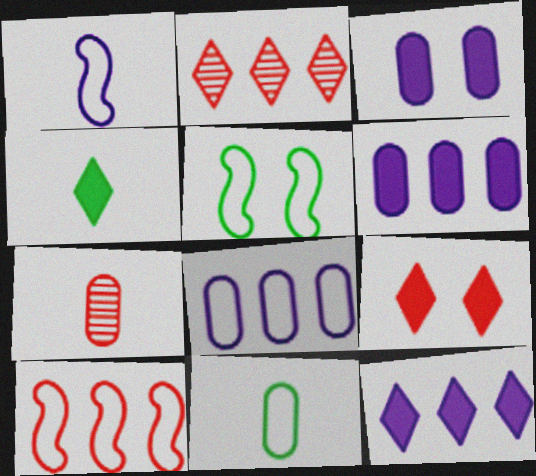[[1, 4, 7], 
[1, 5, 10], 
[4, 9, 12], 
[5, 7, 12], 
[7, 9, 10]]